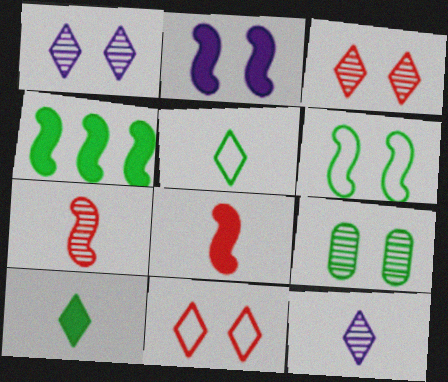[[2, 4, 8], 
[2, 9, 11], 
[4, 5, 9]]